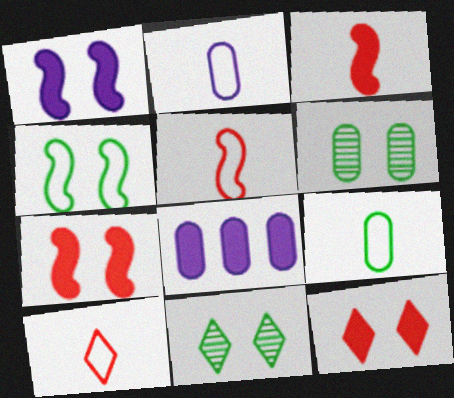[[5, 8, 11]]